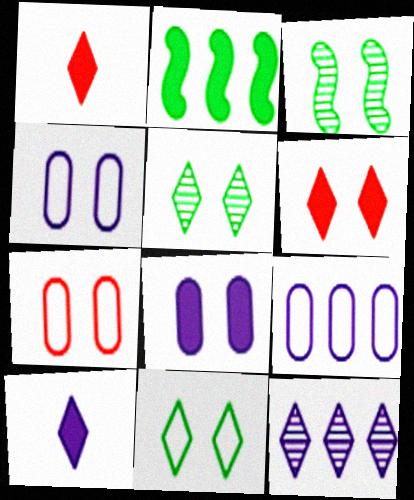[[1, 2, 8], 
[1, 3, 9], 
[1, 11, 12], 
[3, 4, 6]]